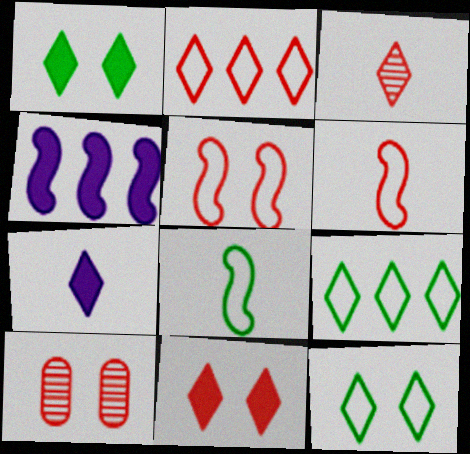[[2, 3, 11], 
[5, 10, 11]]